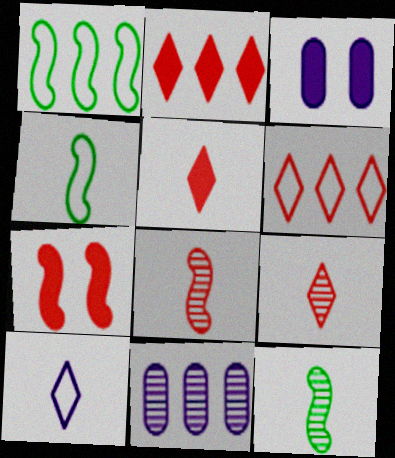[[1, 2, 11], 
[1, 3, 9], 
[3, 6, 12]]